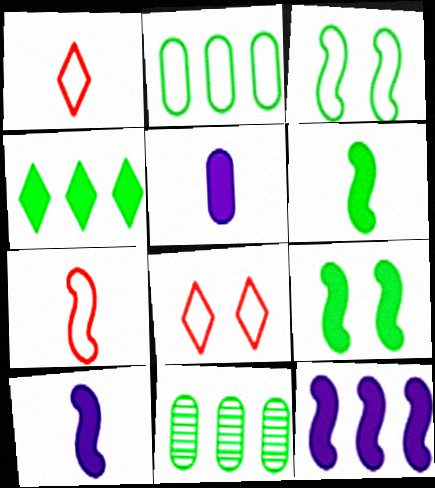[[8, 10, 11]]